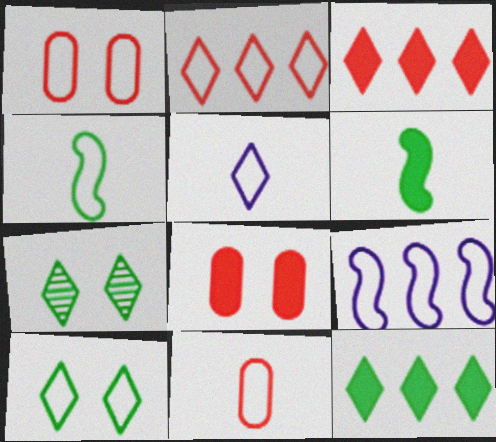[[2, 5, 10], 
[3, 5, 7], 
[4, 5, 11], 
[9, 10, 11]]